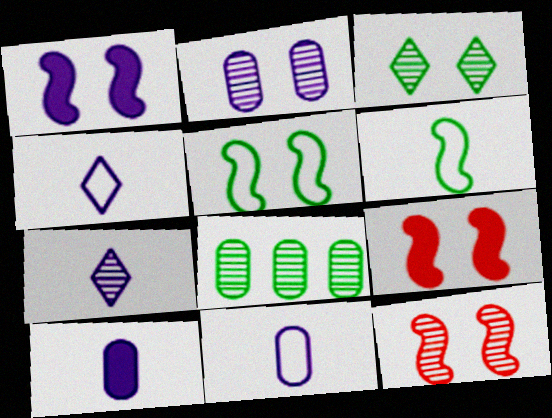[[1, 5, 12], 
[2, 3, 12], 
[4, 8, 9], 
[7, 8, 12]]